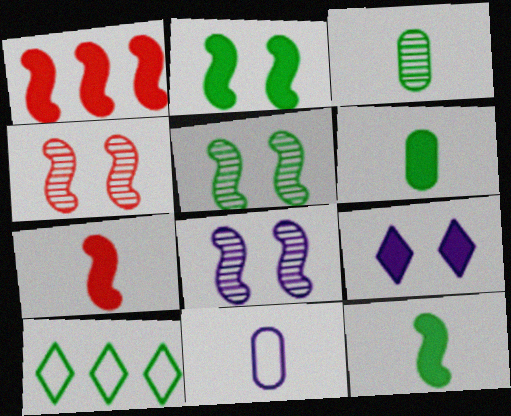[[1, 6, 9], 
[2, 3, 10], 
[4, 5, 8], 
[5, 6, 10]]